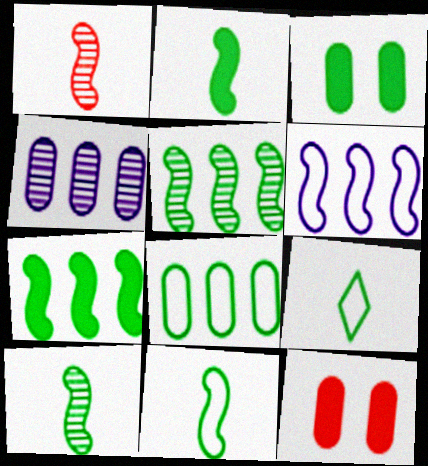[[2, 10, 11], 
[3, 5, 9]]